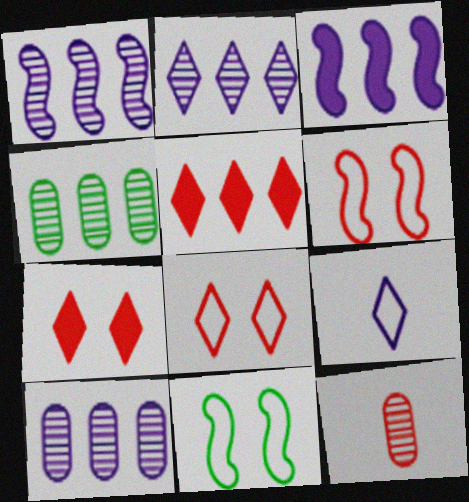[[1, 2, 10], 
[5, 6, 12]]